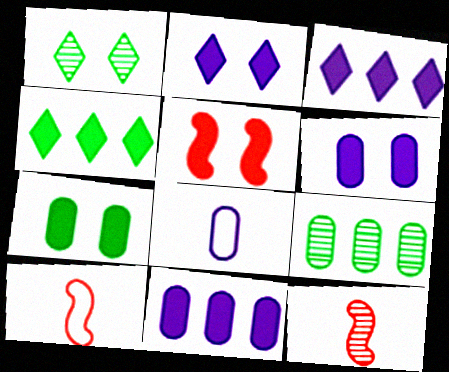[[1, 10, 11], 
[2, 5, 7], 
[2, 9, 10]]